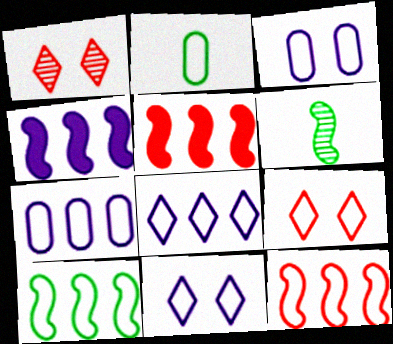[[1, 2, 4], 
[2, 11, 12]]